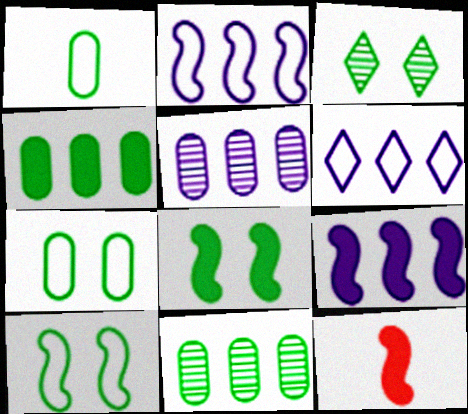[[3, 7, 8], 
[5, 6, 9], 
[8, 9, 12]]